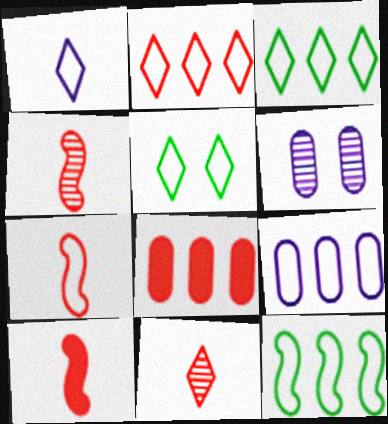[[1, 2, 5], 
[2, 9, 12], 
[3, 6, 10], 
[4, 7, 10], 
[5, 7, 9]]